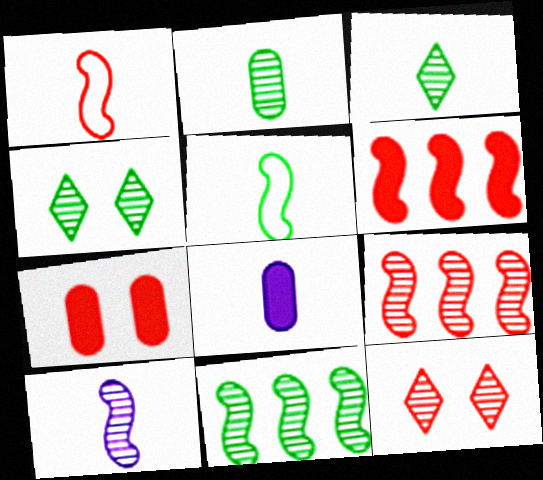[[1, 3, 8], 
[2, 4, 11]]